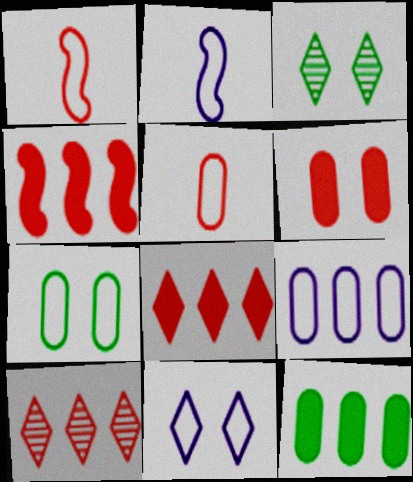[[1, 6, 10], 
[2, 9, 11], 
[5, 7, 9]]